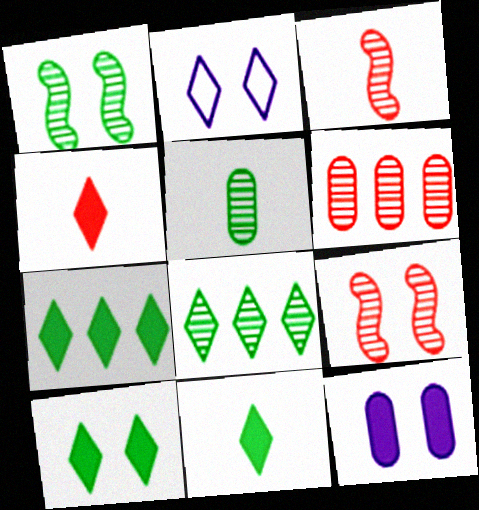[[1, 5, 8], 
[2, 4, 8], 
[7, 10, 11]]